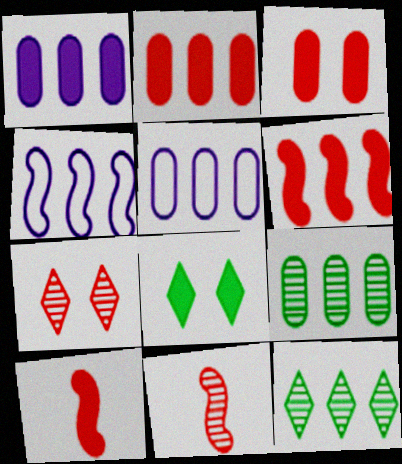[[1, 8, 10], 
[2, 4, 12], 
[2, 5, 9], 
[5, 6, 12], 
[5, 8, 11]]